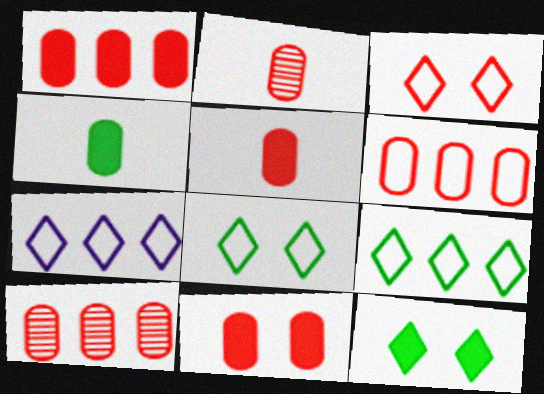[[1, 5, 11], 
[1, 6, 10], 
[2, 6, 11]]